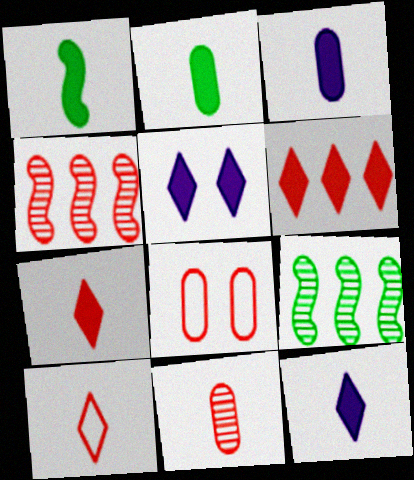[[1, 3, 7], 
[4, 7, 8], 
[8, 9, 12]]